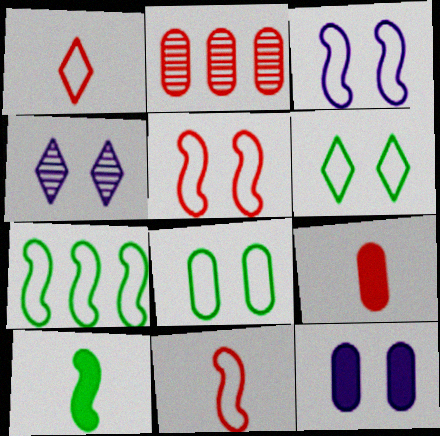[[3, 4, 12], 
[3, 7, 11], 
[4, 7, 9]]